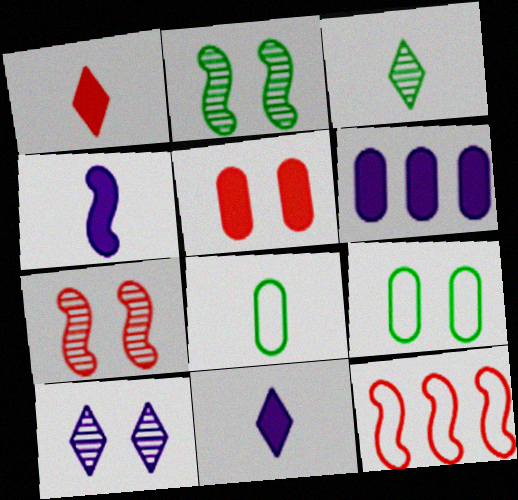[[2, 4, 12]]